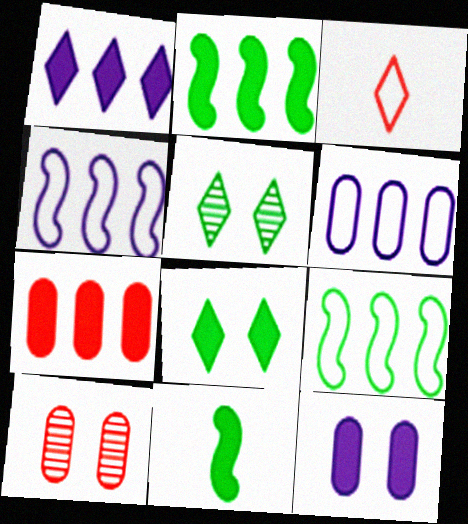[[1, 2, 7], 
[1, 3, 5]]